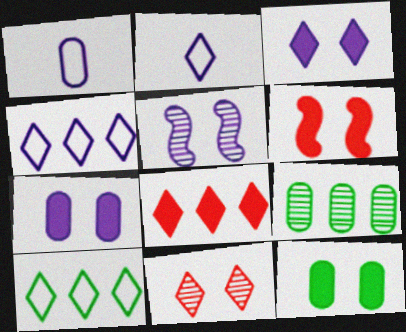[[2, 6, 9], 
[3, 6, 12]]